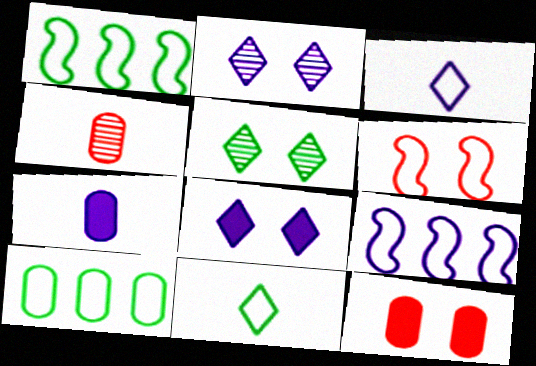[[1, 4, 8], 
[2, 7, 9], 
[3, 6, 10]]